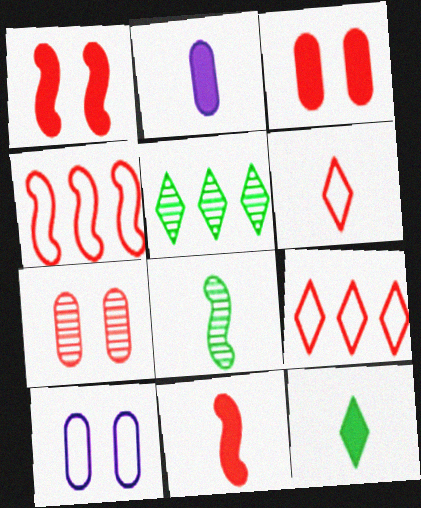[[2, 6, 8], 
[2, 11, 12], 
[5, 10, 11], 
[7, 9, 11]]